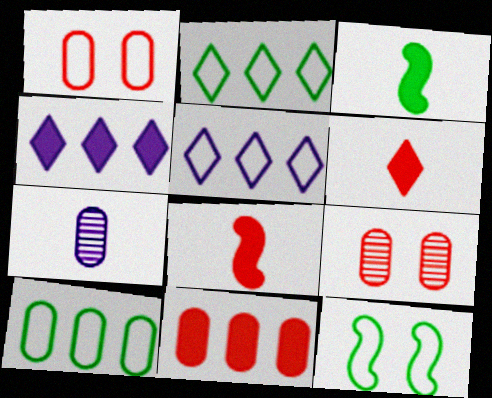[[3, 5, 9]]